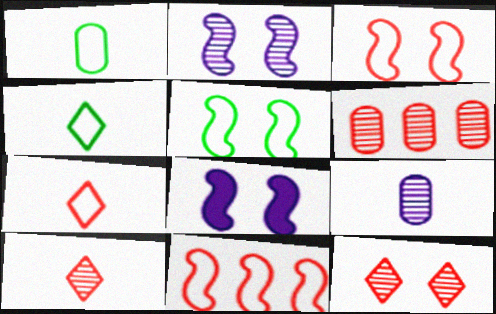[[4, 6, 8]]